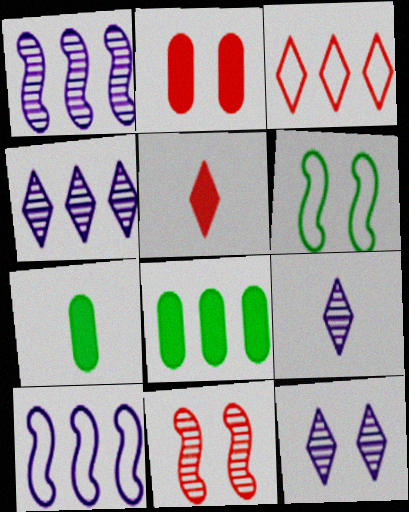[[1, 3, 8], 
[2, 6, 12], 
[4, 9, 12]]